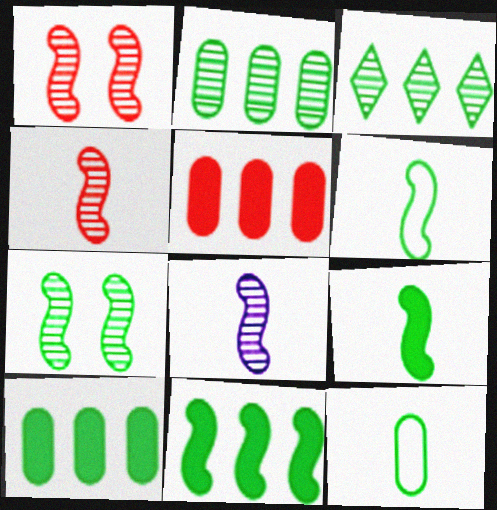[[6, 7, 11]]